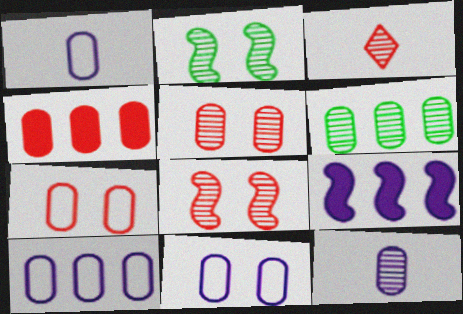[[1, 10, 11], 
[4, 6, 10], 
[5, 6, 12]]